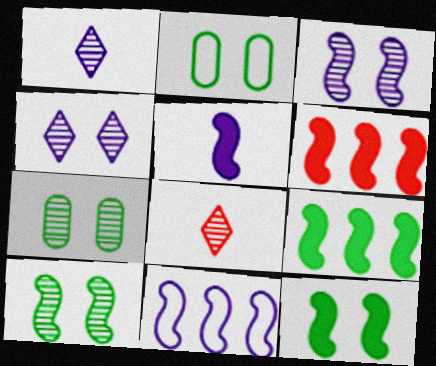[[1, 2, 6], 
[3, 5, 11], 
[5, 6, 12]]